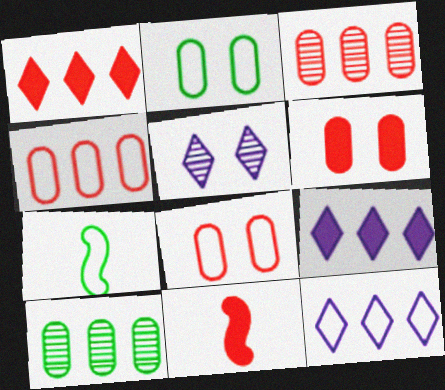[[1, 6, 11], 
[7, 8, 12]]